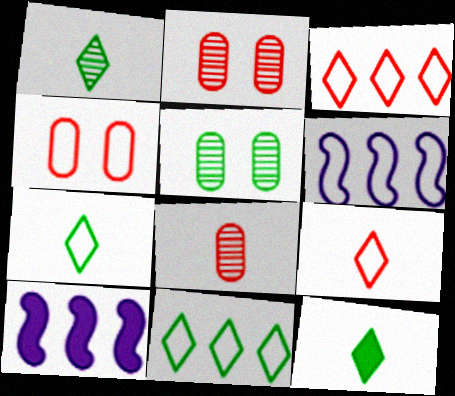[[1, 4, 10], 
[1, 7, 12], 
[2, 6, 12], 
[2, 7, 10], 
[4, 6, 7], 
[5, 9, 10]]